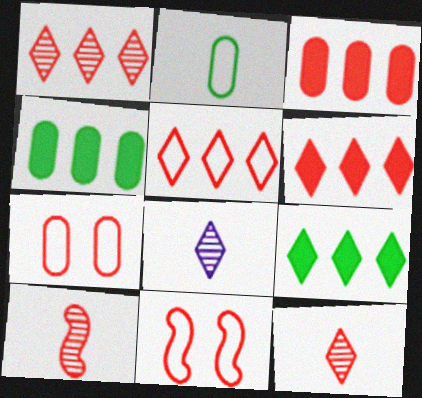[[1, 5, 6], 
[3, 11, 12], 
[4, 8, 11], 
[6, 7, 10]]